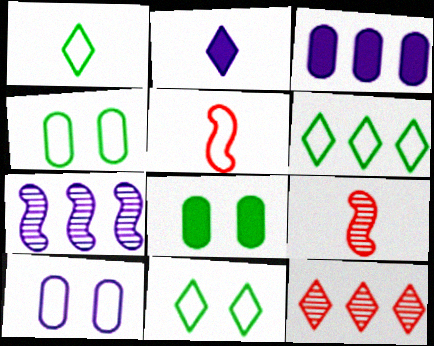[[1, 6, 11], 
[2, 7, 10], 
[2, 11, 12], 
[3, 9, 11], 
[5, 6, 10]]